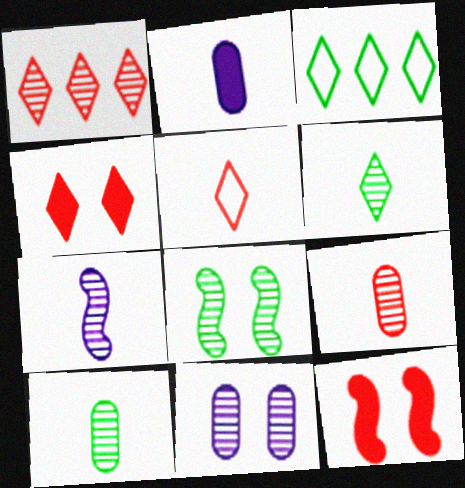[[1, 4, 5], 
[6, 7, 9]]